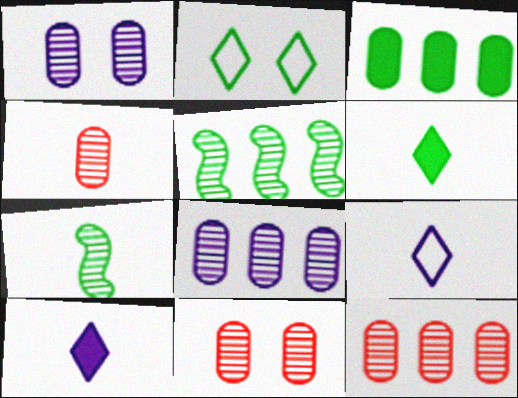[[2, 3, 7], 
[4, 11, 12]]